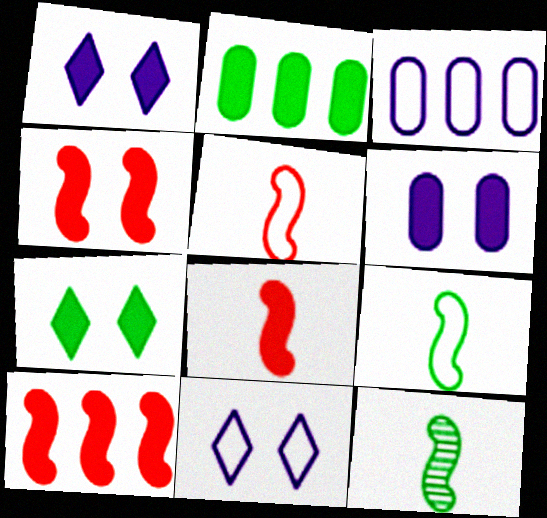[[1, 2, 8], 
[4, 6, 7], 
[4, 8, 10]]